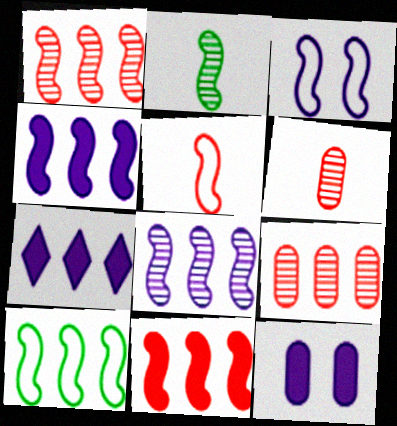[[1, 4, 10], 
[2, 3, 11], 
[3, 5, 10], 
[7, 9, 10], 
[8, 10, 11]]